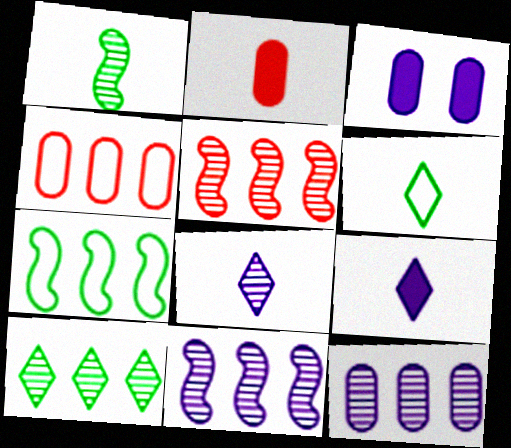[[3, 5, 6], 
[5, 10, 12]]